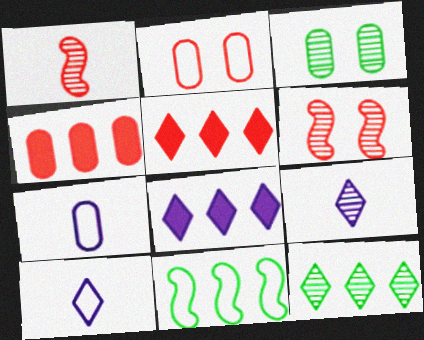[[1, 2, 5], 
[2, 10, 11], 
[3, 4, 7]]